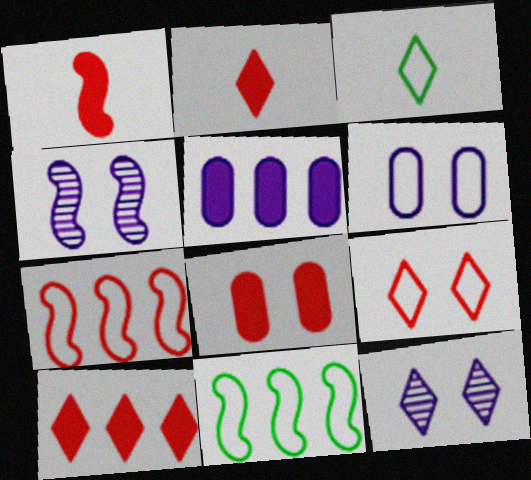[[1, 4, 11], 
[1, 8, 10], 
[3, 6, 7], 
[3, 10, 12]]